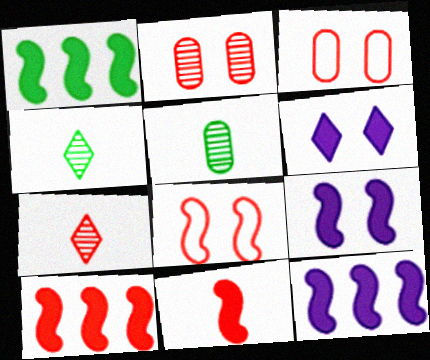[[1, 9, 11], 
[1, 10, 12], 
[3, 4, 12], 
[3, 7, 10]]